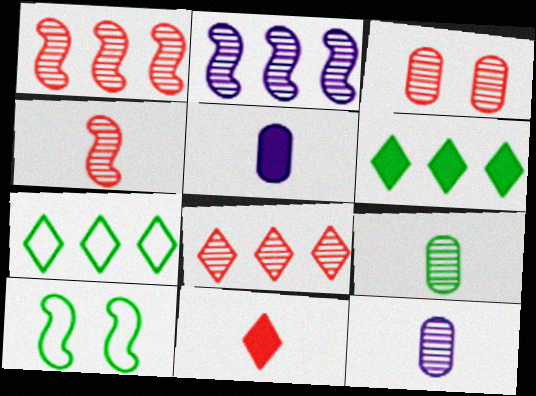[[3, 4, 8], 
[5, 8, 10], 
[6, 9, 10]]